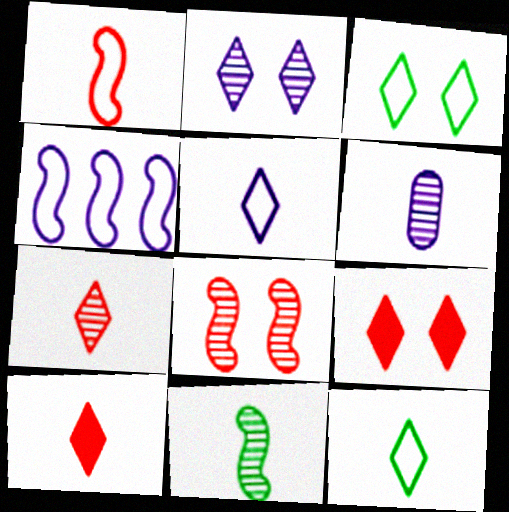[[2, 3, 9], 
[6, 7, 11]]